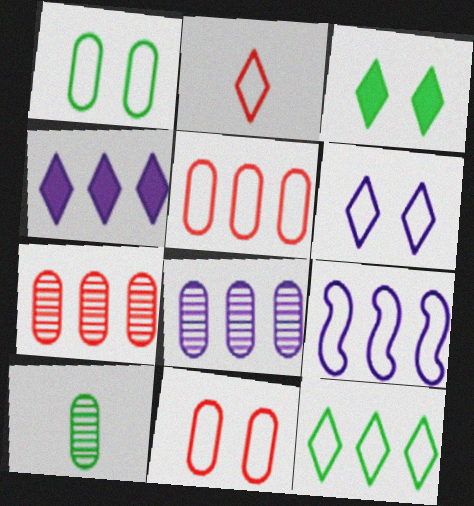[[1, 2, 9], 
[2, 6, 12], 
[4, 8, 9], 
[5, 9, 12]]